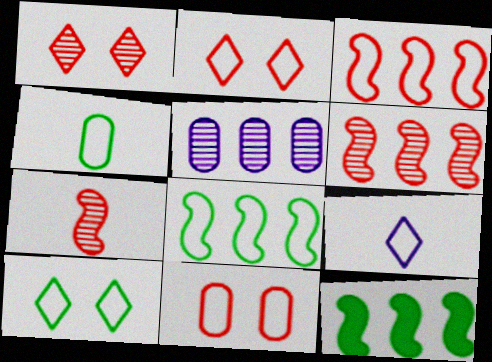[[4, 8, 10], 
[8, 9, 11]]